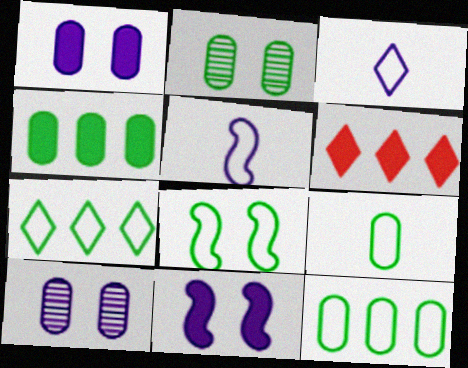[[2, 4, 9], 
[2, 5, 6], 
[7, 8, 9]]